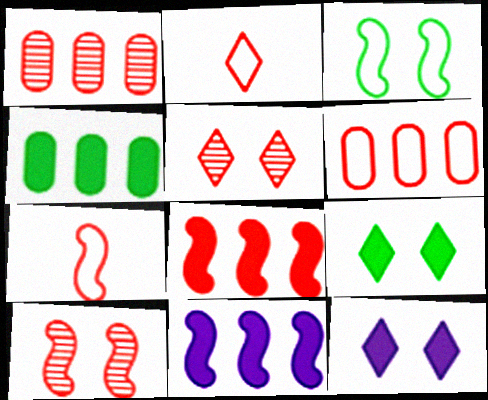[[7, 8, 10]]